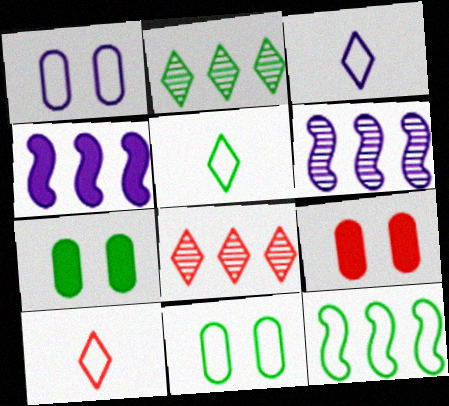[[1, 10, 12], 
[3, 5, 10], 
[5, 6, 9], 
[5, 11, 12], 
[6, 7, 10]]